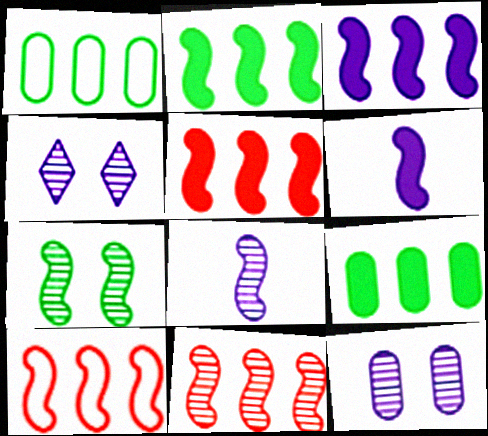[[2, 3, 5], 
[5, 10, 11], 
[6, 7, 10], 
[7, 8, 11]]